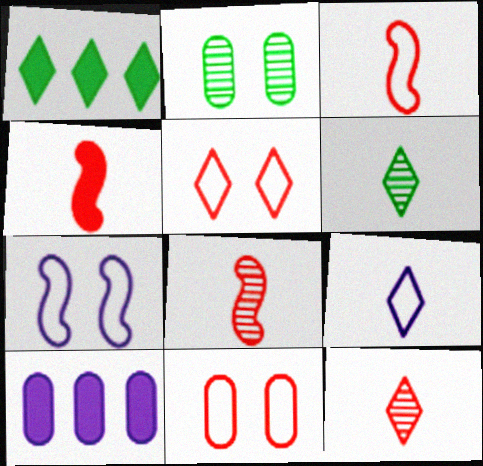[[3, 4, 8]]